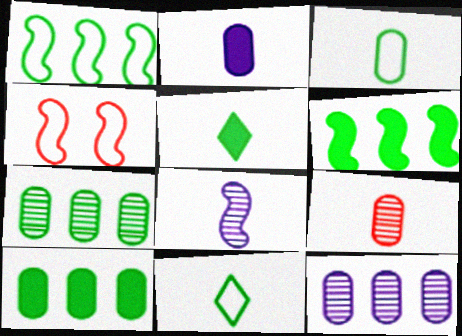[[2, 3, 9], 
[4, 5, 12], 
[4, 6, 8]]